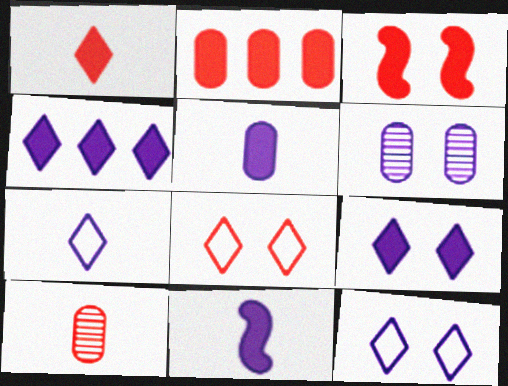[[1, 2, 3]]